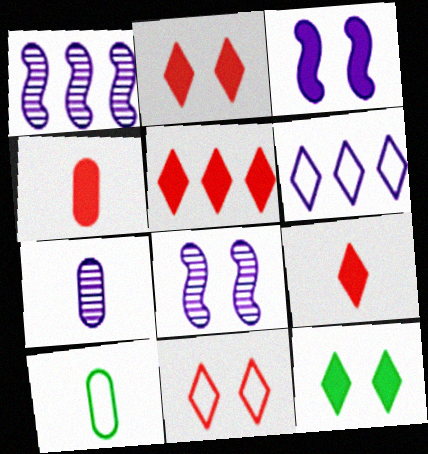[[1, 2, 10], 
[2, 5, 9], 
[3, 6, 7], 
[4, 7, 10], 
[5, 8, 10]]